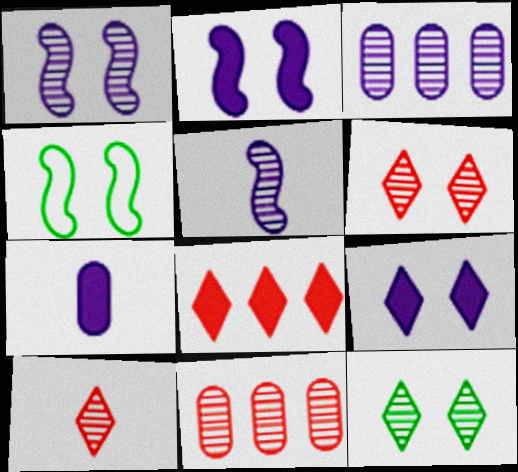[[5, 11, 12]]